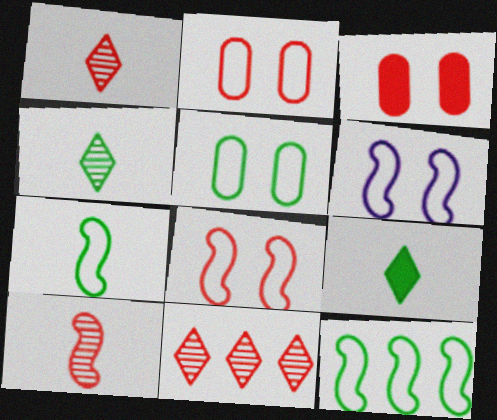[]